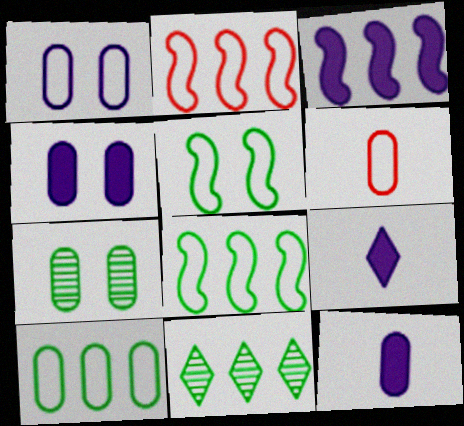[[1, 6, 10], 
[2, 7, 9], 
[3, 4, 9]]